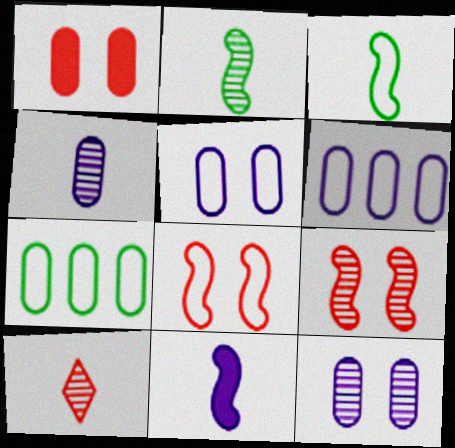[[1, 4, 7], 
[2, 4, 10]]